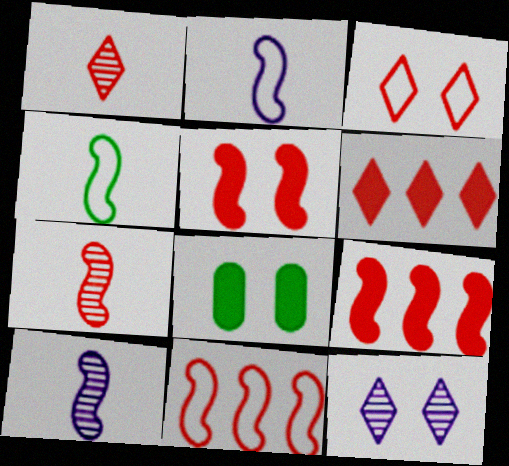[[1, 3, 6], 
[5, 7, 11]]